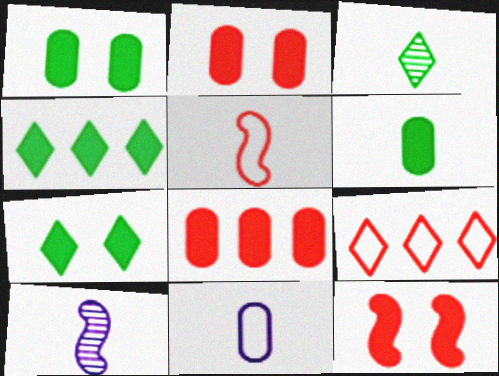[[1, 9, 10]]